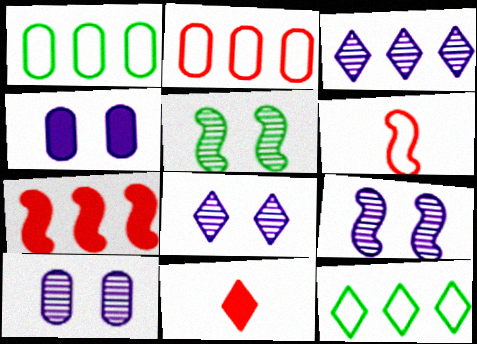[[1, 3, 7], 
[1, 9, 11], 
[8, 9, 10], 
[8, 11, 12]]